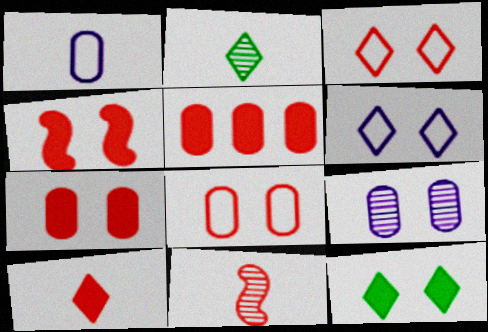[[3, 5, 11], 
[4, 5, 10]]